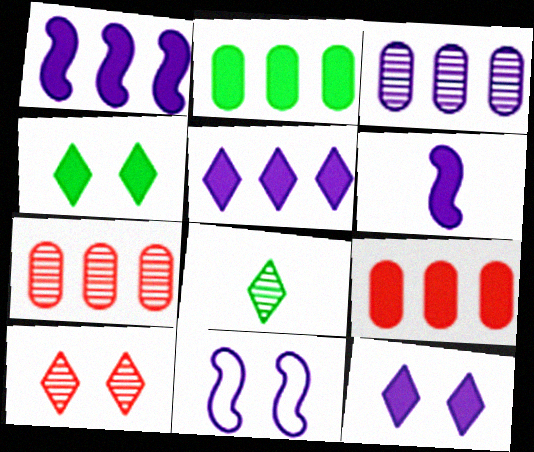[[4, 6, 9], 
[8, 9, 11]]